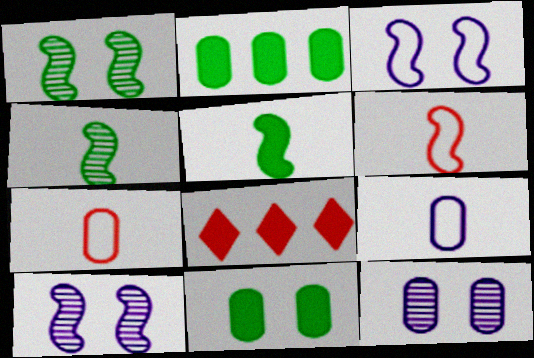[[1, 8, 9], 
[2, 7, 12]]